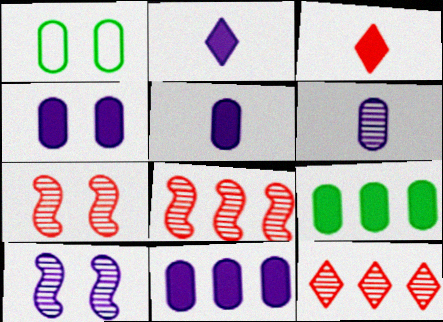[[1, 2, 8], 
[4, 5, 11]]